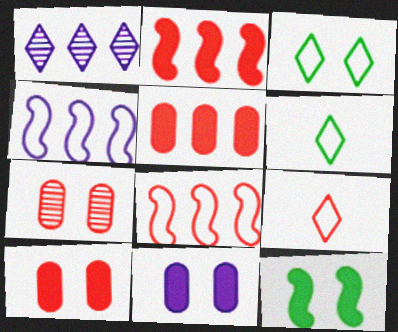[[2, 7, 9]]